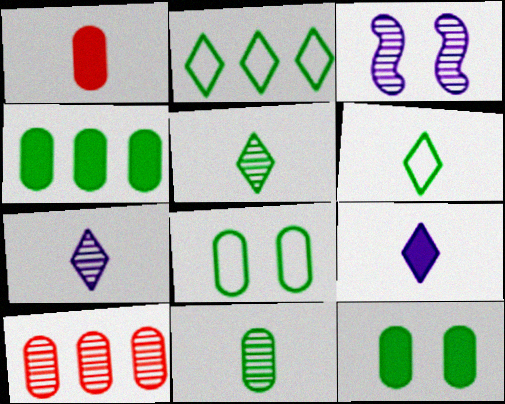[[1, 2, 3], 
[3, 5, 10], 
[4, 8, 11]]